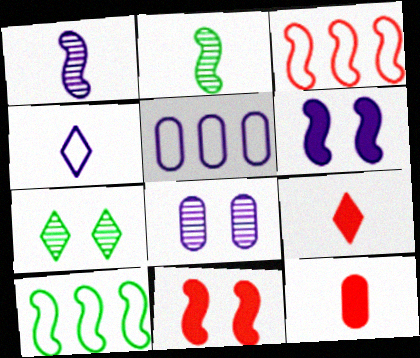[[1, 10, 11], 
[2, 3, 6], 
[2, 4, 12], 
[8, 9, 10]]